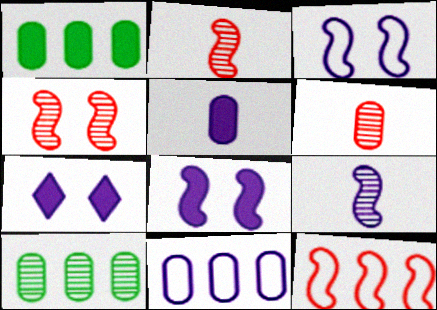[[7, 9, 11]]